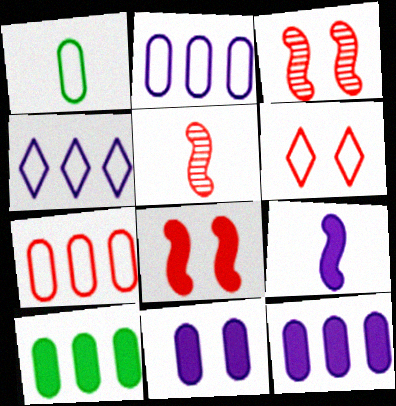[]